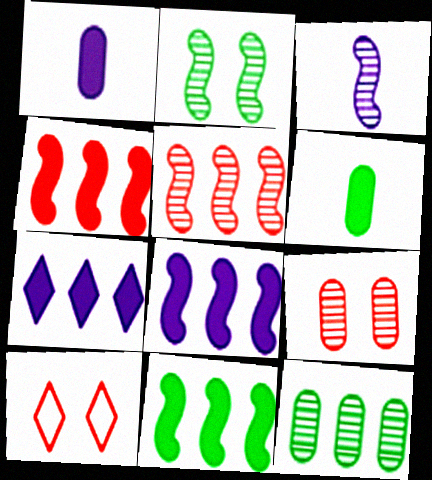[[2, 3, 5], 
[4, 8, 11]]